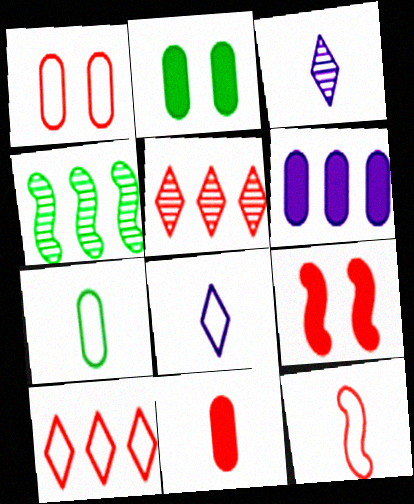[[1, 10, 12], 
[2, 6, 11], 
[4, 6, 10], 
[7, 8, 12]]